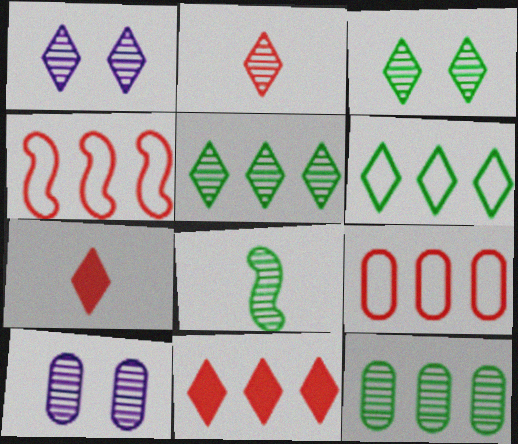[[1, 2, 5], 
[1, 6, 7], 
[3, 8, 12]]